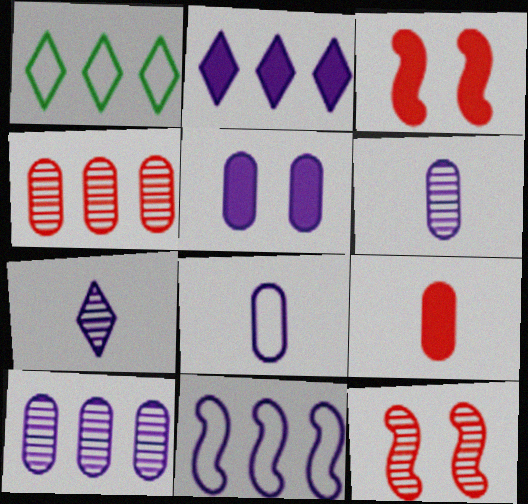[[1, 3, 6], 
[2, 10, 11], 
[5, 7, 11], 
[5, 8, 10]]